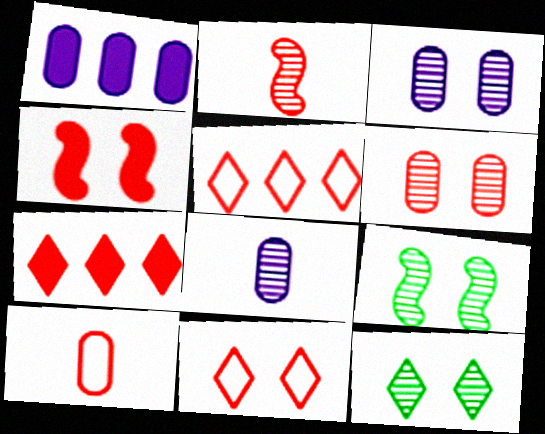[[4, 6, 11]]